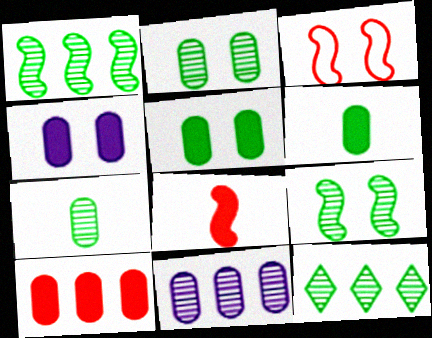[[4, 6, 10], 
[7, 9, 12]]